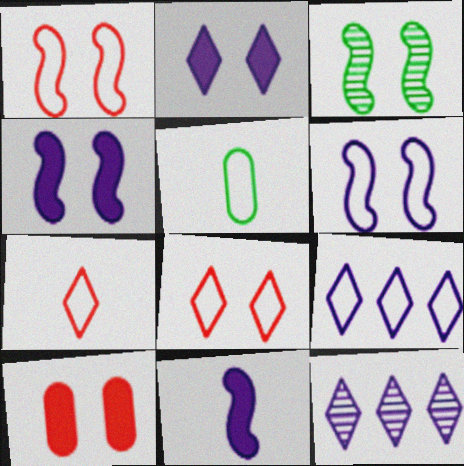[[1, 3, 4], 
[1, 5, 9]]